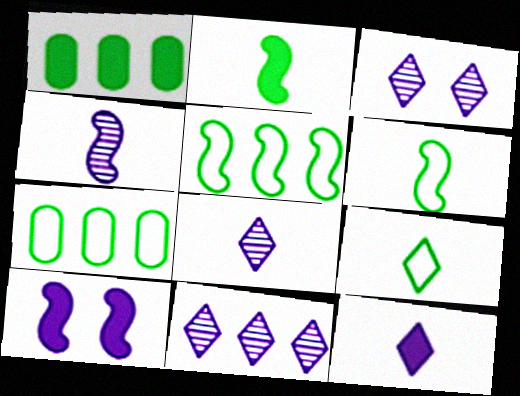[[3, 8, 11]]